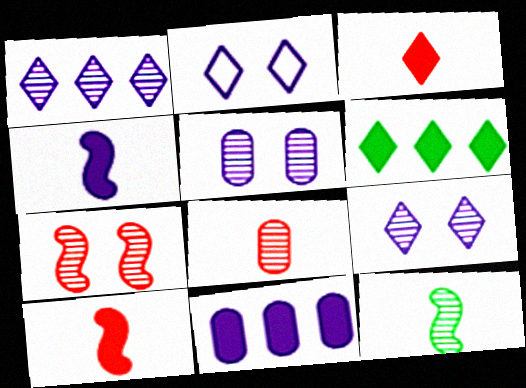[]